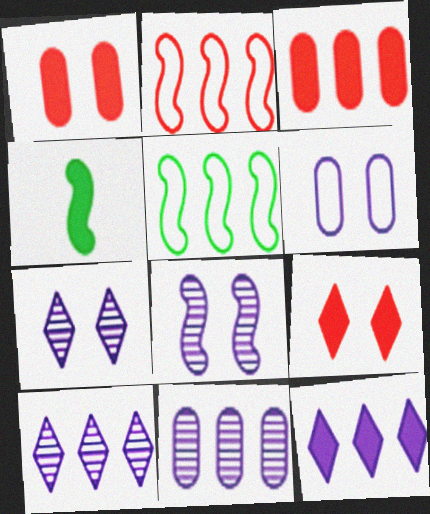[[1, 4, 12], 
[2, 4, 8], 
[3, 5, 10]]